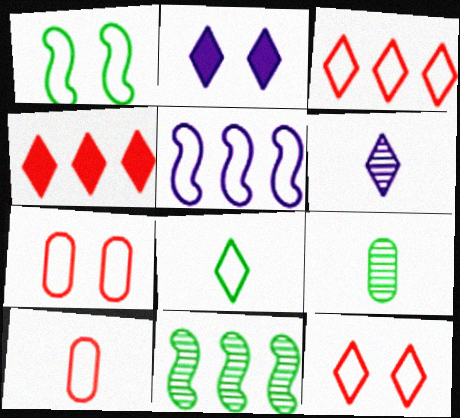[[2, 10, 11], 
[5, 7, 8]]